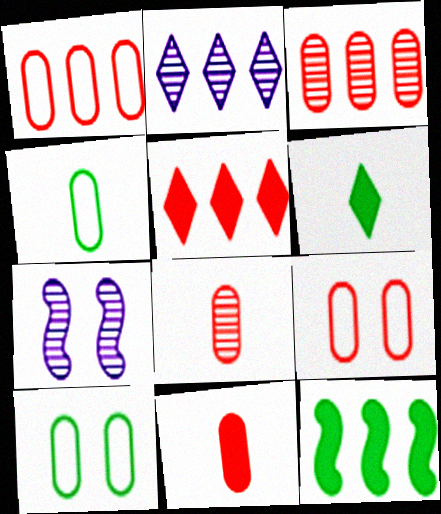[[1, 2, 12], 
[1, 6, 7], 
[3, 9, 11], 
[4, 5, 7]]